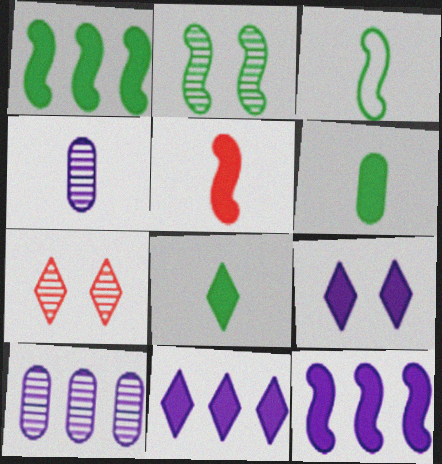[[1, 2, 3]]